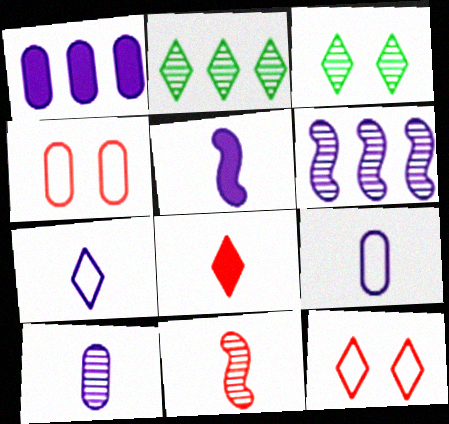[[2, 4, 5], 
[5, 7, 10]]